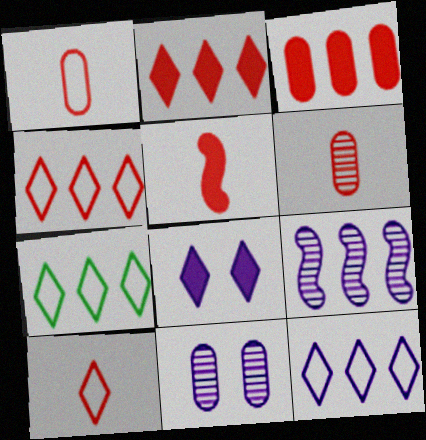[[3, 7, 9], 
[4, 7, 12], 
[5, 6, 10], 
[5, 7, 11]]